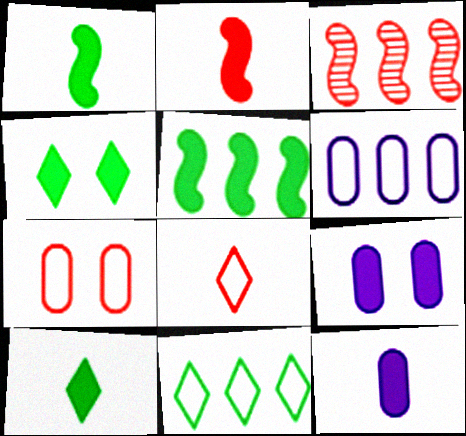[[2, 10, 12]]